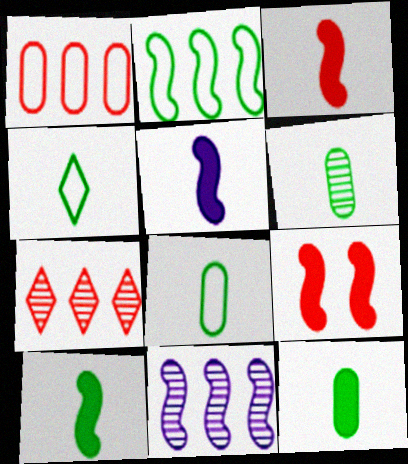[[3, 5, 10], 
[4, 6, 10], 
[6, 8, 12]]